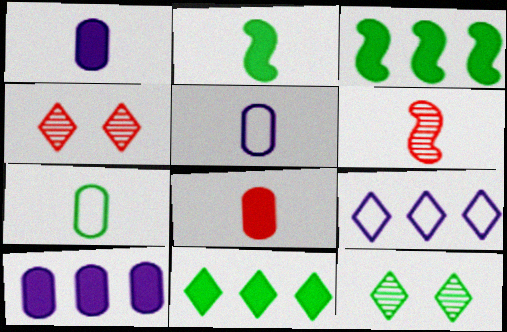[[3, 4, 5], 
[3, 7, 12]]